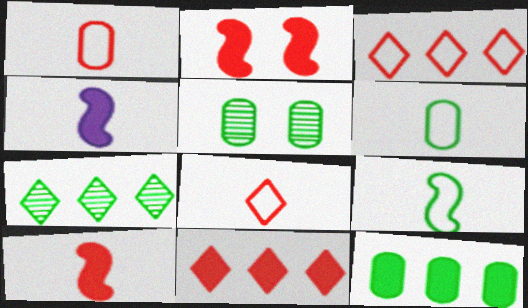[[3, 4, 5], 
[5, 6, 12]]